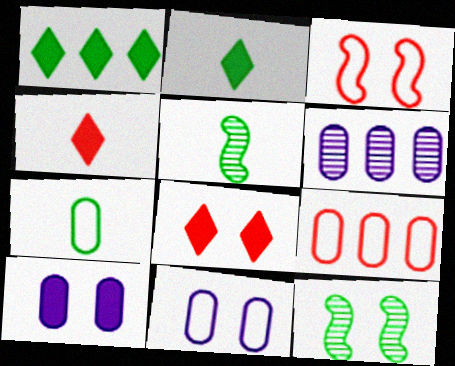[[1, 7, 12], 
[2, 3, 6], 
[2, 5, 7], 
[7, 9, 11], 
[8, 11, 12]]